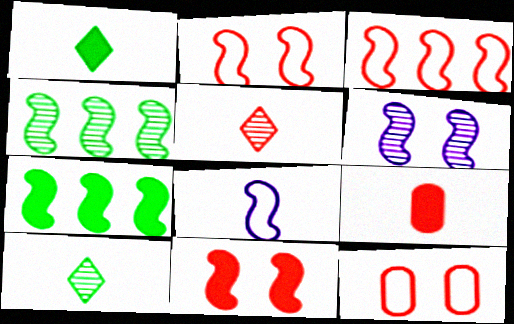[[4, 8, 11], 
[8, 9, 10]]